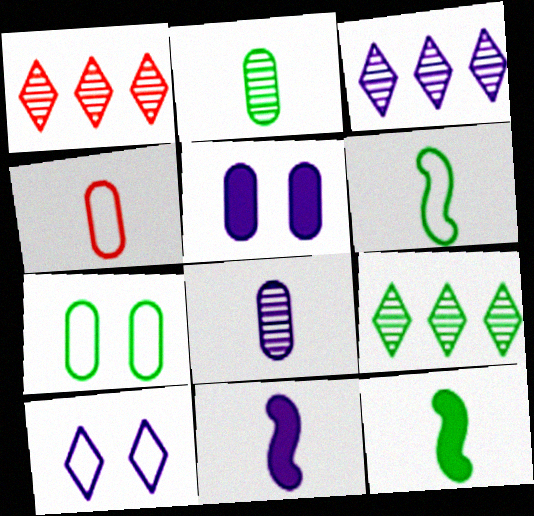[[1, 3, 9], 
[1, 5, 6], 
[1, 7, 11], 
[7, 9, 12]]